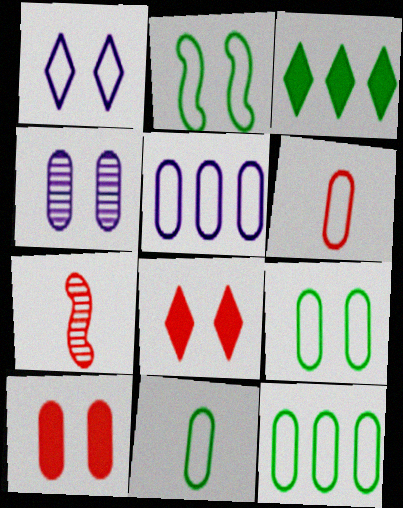[[2, 4, 8], 
[4, 9, 10], 
[5, 6, 9], 
[9, 11, 12]]